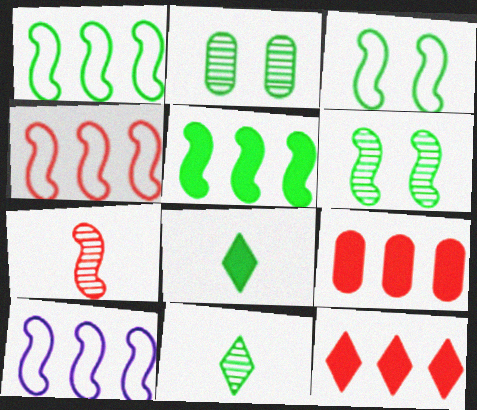[[1, 2, 8], 
[1, 4, 10]]